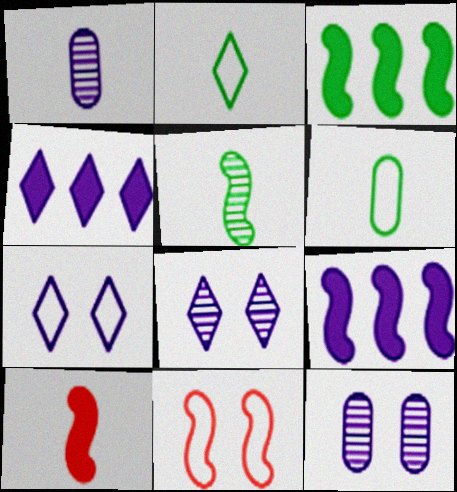[[1, 2, 10], 
[1, 7, 9], 
[5, 9, 11]]